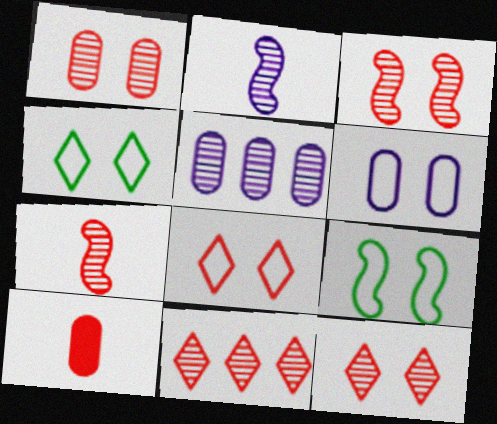[[1, 3, 12], 
[1, 7, 11], 
[6, 8, 9]]